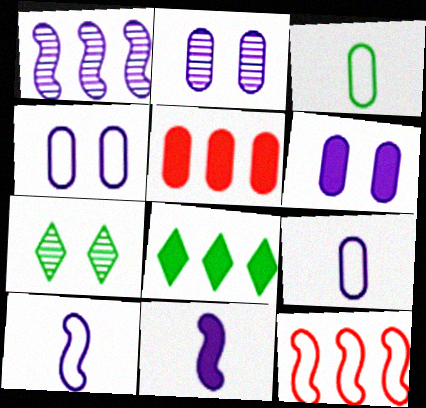[[2, 3, 5], 
[2, 4, 6], 
[5, 7, 10]]